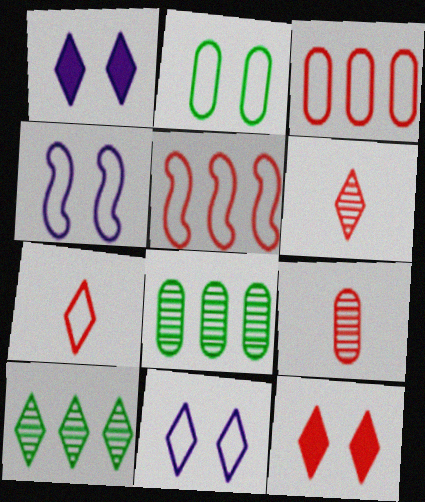[[1, 7, 10], 
[5, 9, 12]]